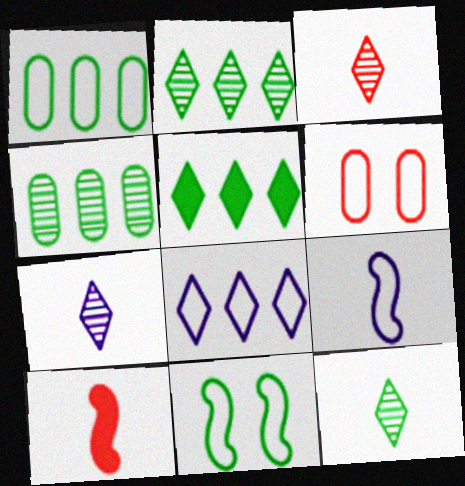[[3, 7, 12]]